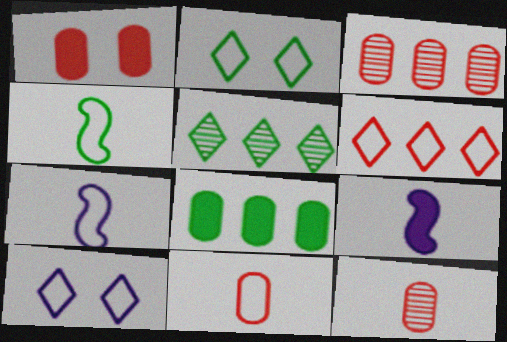[[1, 3, 11], 
[1, 5, 7], 
[2, 3, 9]]